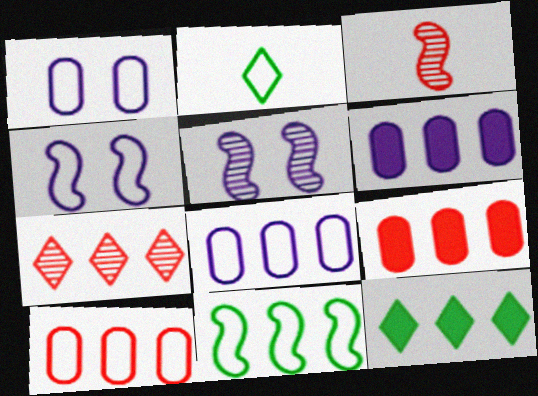[[1, 3, 12], 
[2, 4, 10], 
[2, 5, 9], 
[6, 7, 11]]